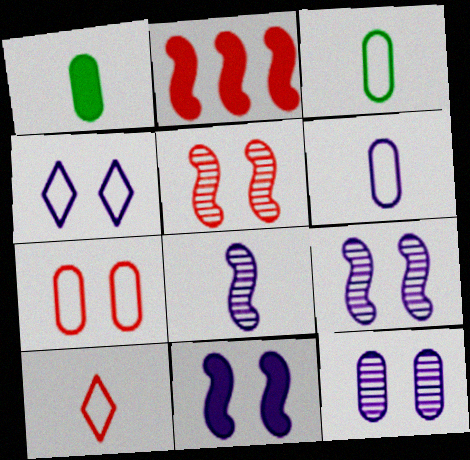[[1, 8, 10], 
[4, 11, 12]]